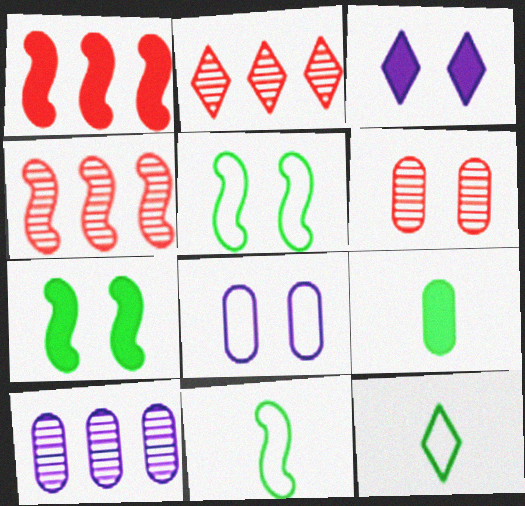[[1, 3, 9], 
[2, 3, 12], 
[3, 5, 6]]